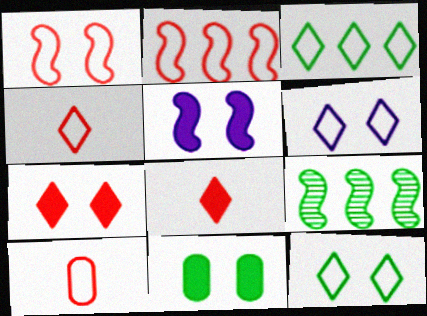[[3, 4, 6], 
[5, 7, 11]]